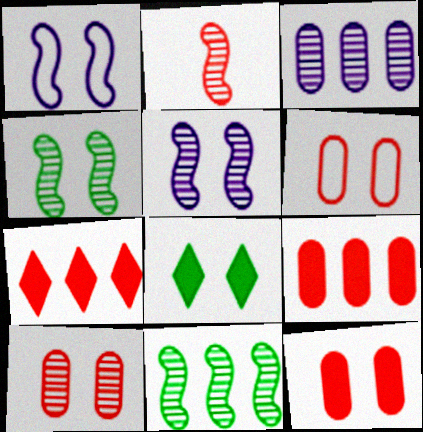[[1, 8, 10], 
[2, 5, 11], 
[2, 6, 7], 
[5, 6, 8], 
[6, 10, 12]]